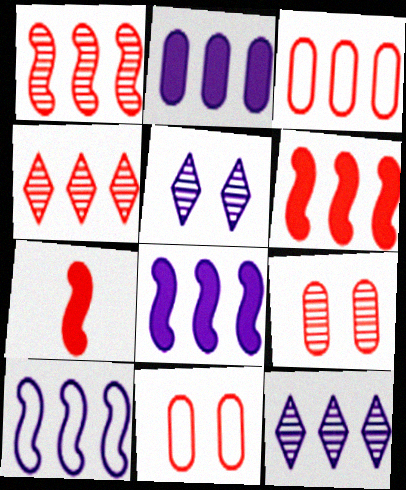[[2, 10, 12], 
[3, 4, 6], 
[4, 7, 11]]